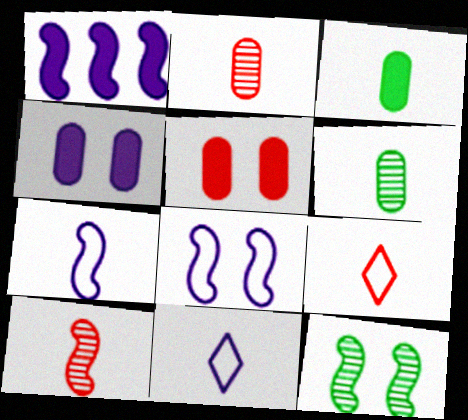[[3, 10, 11]]